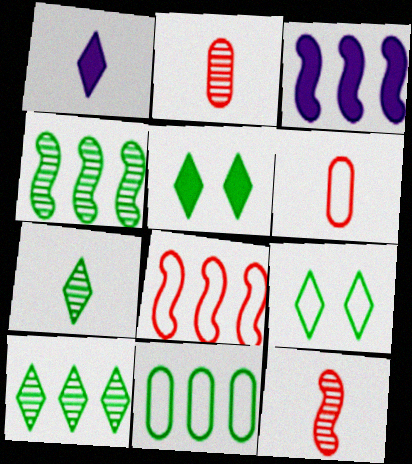[[2, 3, 9], 
[3, 4, 8]]